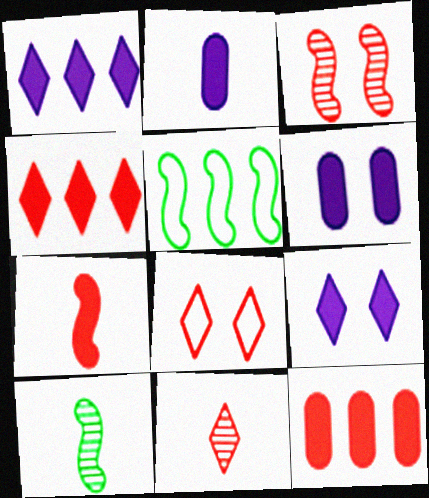[[4, 8, 11], 
[5, 6, 11]]